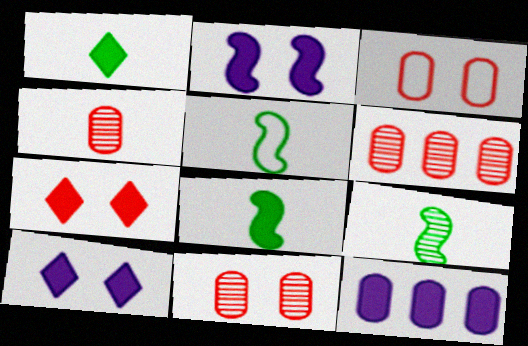[[4, 6, 11], 
[5, 6, 10], 
[5, 8, 9], 
[7, 8, 12]]